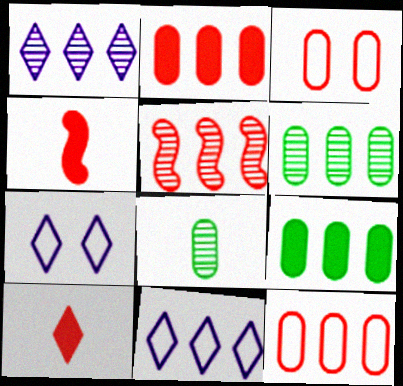[[1, 5, 6], 
[3, 5, 10], 
[4, 6, 7], 
[5, 9, 11]]